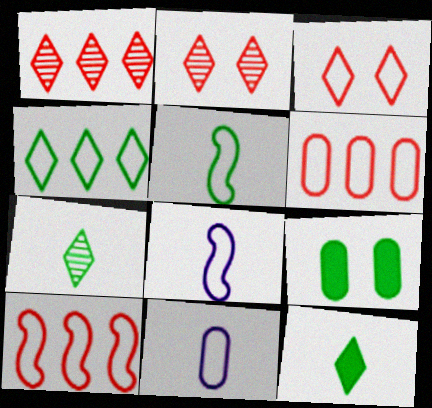[[1, 8, 9]]